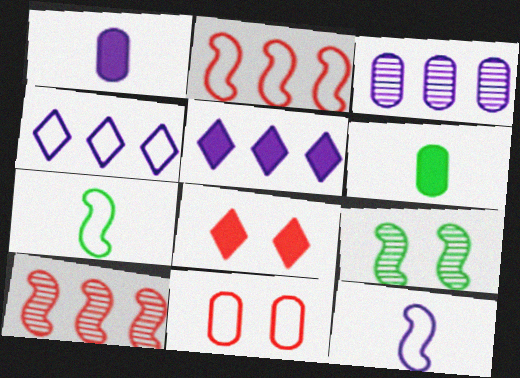[[3, 6, 11], 
[3, 7, 8], 
[4, 7, 11]]